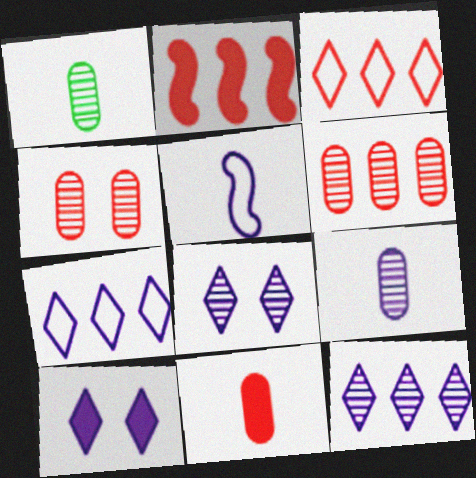[[2, 3, 6]]